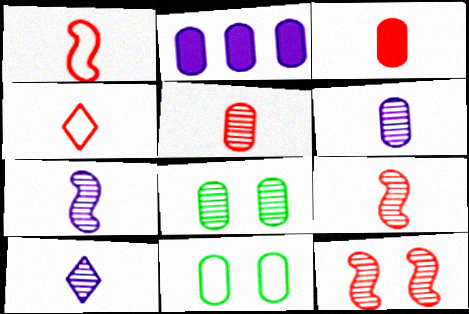[[2, 5, 11], 
[3, 4, 9], 
[6, 7, 10]]